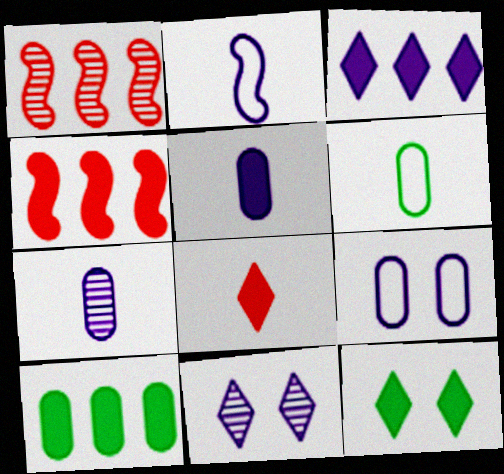[[3, 4, 10], 
[3, 8, 12], 
[4, 5, 12], 
[4, 6, 11]]